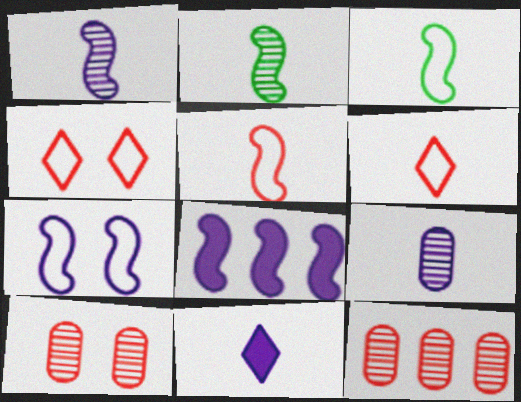[[1, 7, 8]]